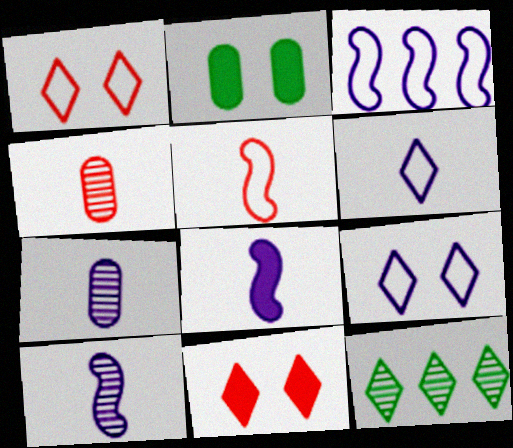[[6, 7, 8], 
[6, 11, 12]]